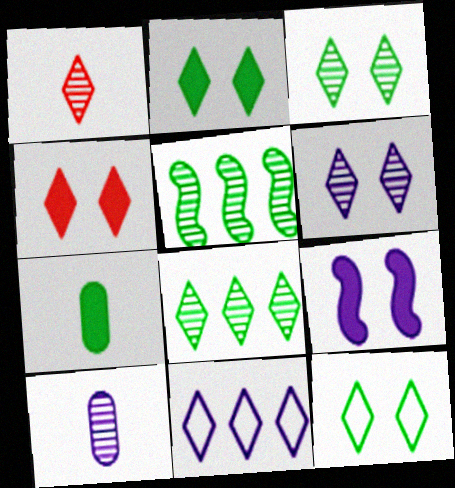[[1, 2, 11], 
[1, 6, 8], 
[2, 3, 12], 
[4, 6, 12], 
[5, 7, 12], 
[9, 10, 11]]